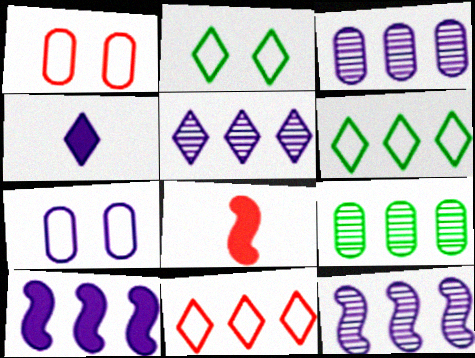[[2, 3, 8], 
[3, 5, 12], 
[4, 7, 12], 
[9, 10, 11]]